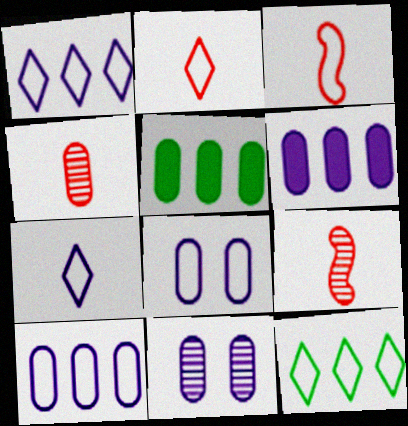[[3, 8, 12], 
[4, 5, 8]]